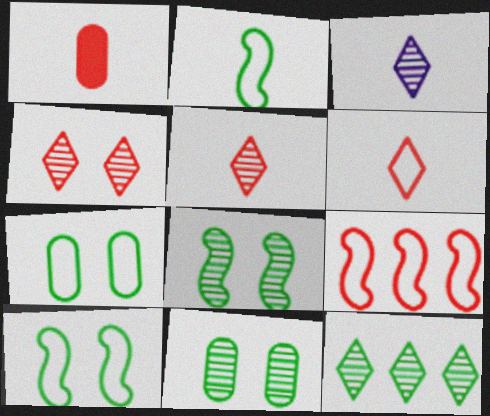[[1, 2, 3], 
[1, 4, 9], 
[3, 4, 12]]